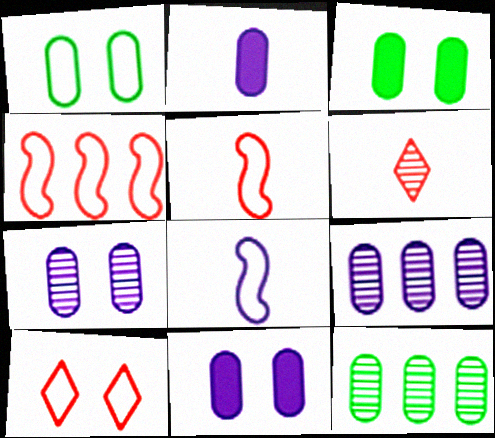[]